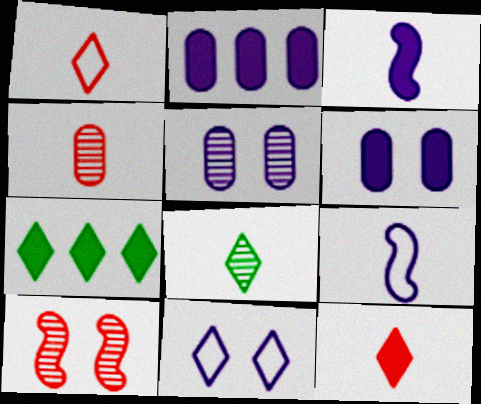[]